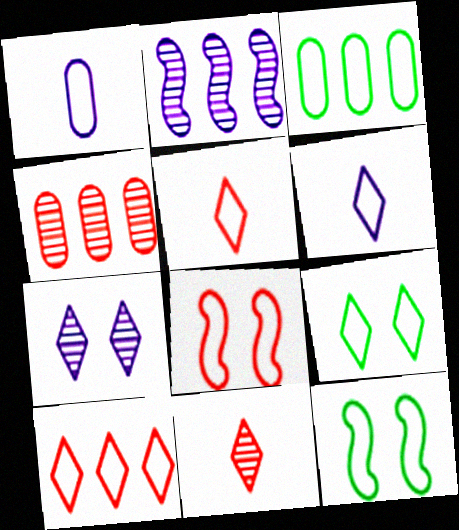[[1, 10, 12], 
[3, 6, 8], 
[6, 9, 10]]